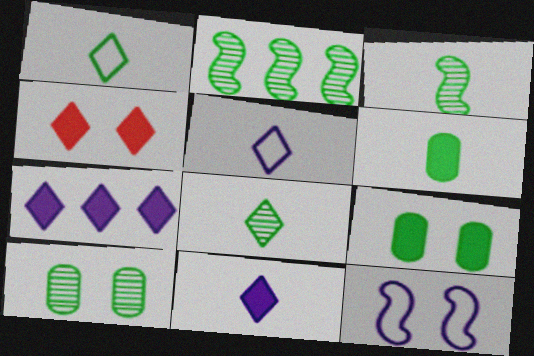[[1, 2, 9], 
[1, 3, 6], 
[2, 8, 10], 
[4, 10, 12]]